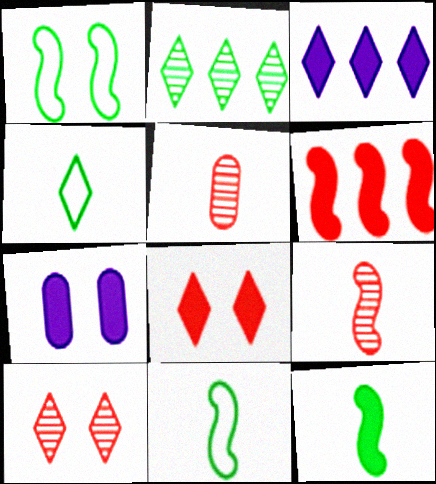[[1, 3, 5], 
[1, 7, 10], 
[3, 4, 10]]